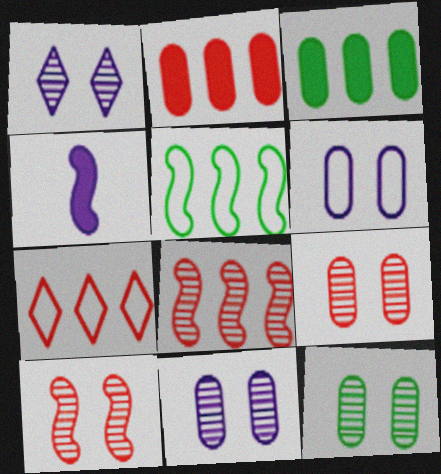[[1, 10, 12], 
[2, 7, 8], 
[4, 5, 10], 
[4, 7, 12], 
[9, 11, 12]]